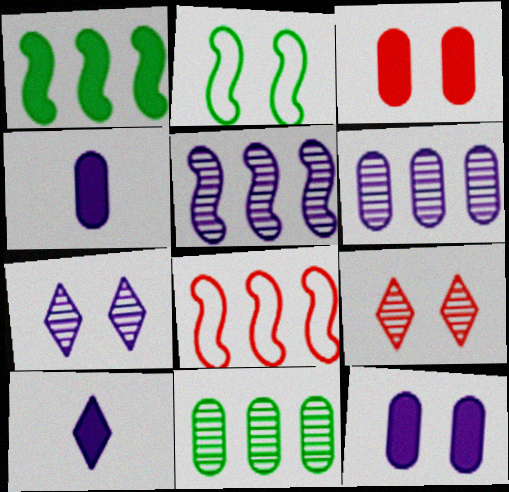[[1, 3, 10], 
[1, 5, 8], 
[2, 3, 7], 
[2, 9, 12]]